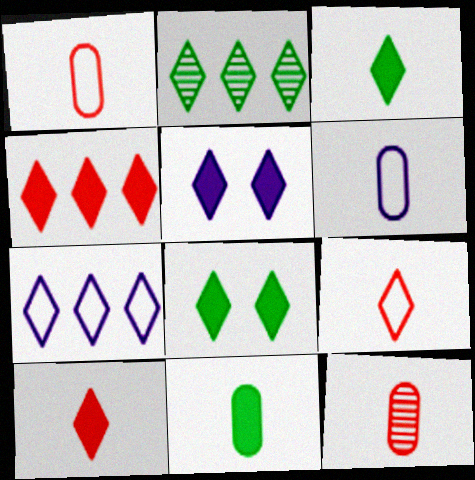[[2, 4, 7], 
[2, 5, 9], 
[3, 4, 5], 
[6, 11, 12]]